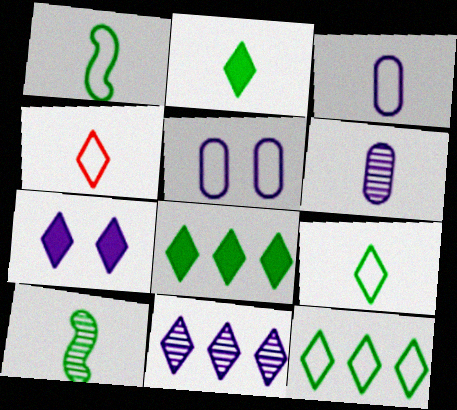[[1, 3, 4]]